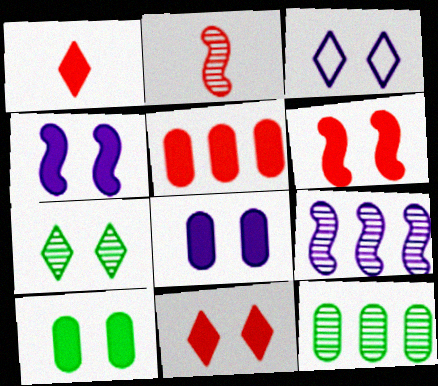[[1, 5, 6], 
[3, 7, 11], 
[4, 10, 11]]